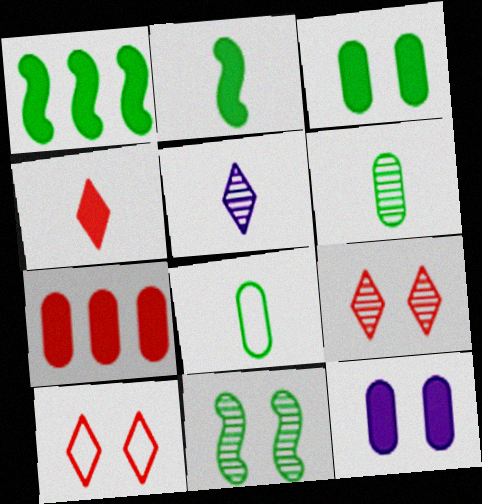[[1, 4, 12], 
[10, 11, 12]]